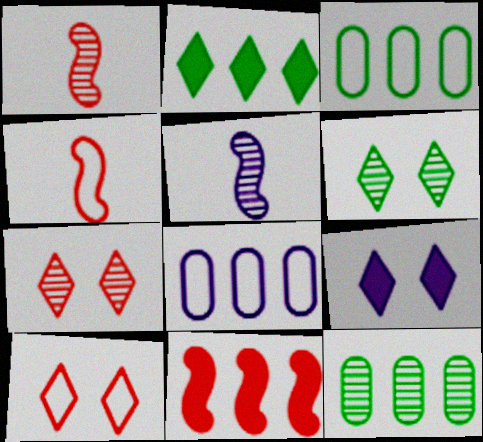[[1, 3, 9], 
[4, 9, 12], 
[5, 7, 12], 
[5, 8, 9], 
[6, 9, 10]]